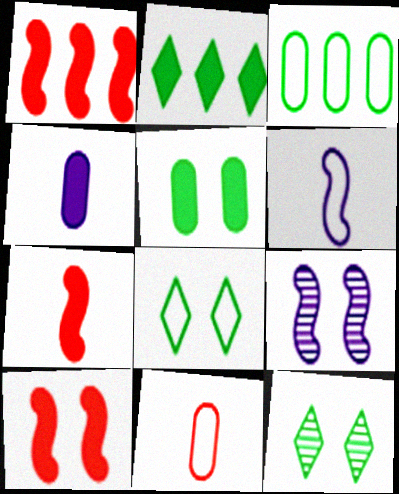[[1, 7, 10], 
[2, 4, 10], 
[2, 9, 11]]